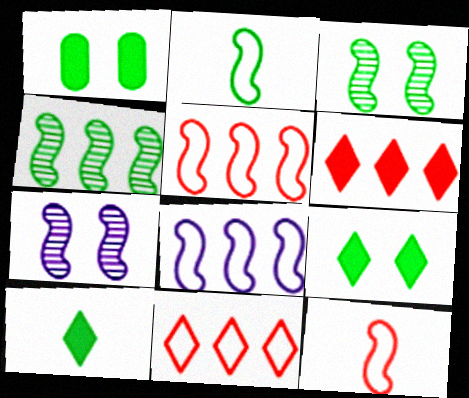[]